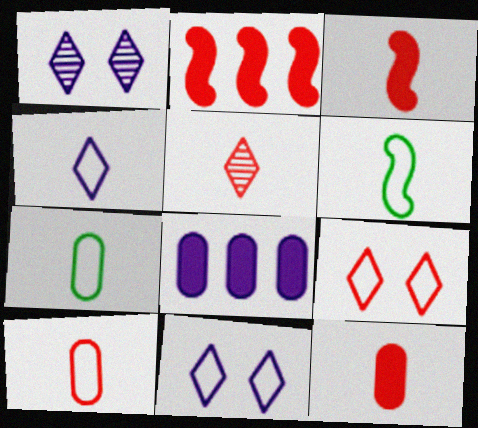[[1, 2, 7], 
[3, 5, 10], 
[4, 6, 10]]